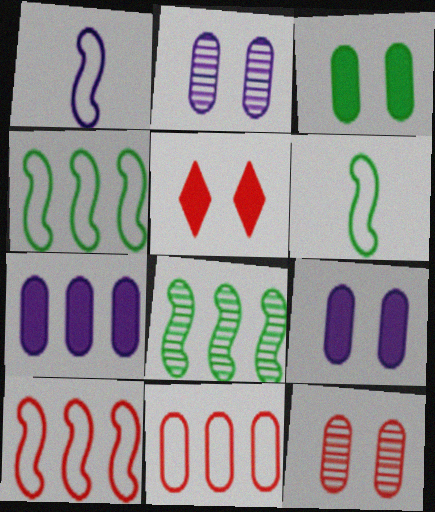[]